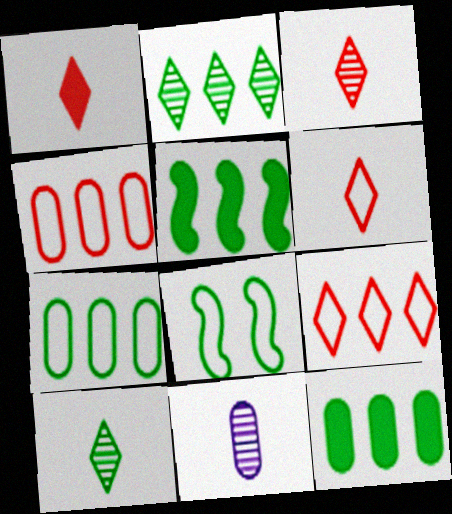[[1, 3, 6], 
[2, 5, 7], 
[8, 10, 12]]